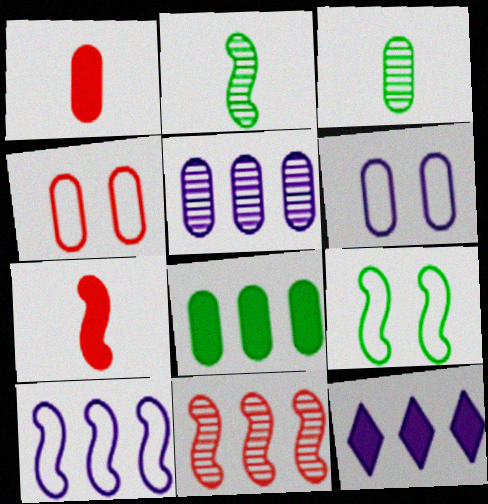[[2, 4, 12], 
[5, 10, 12]]